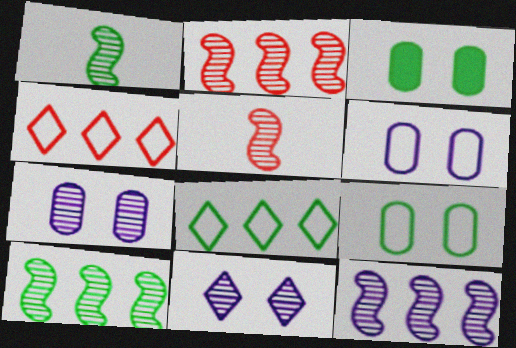[[1, 3, 8], 
[2, 10, 12]]